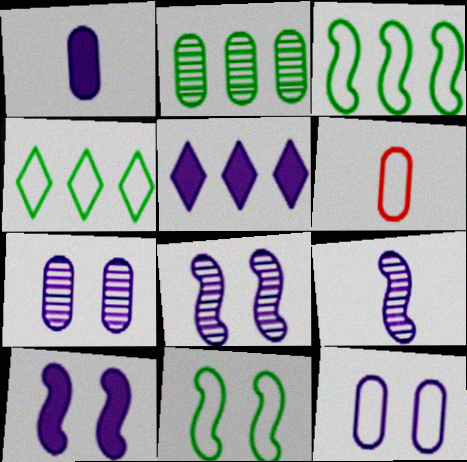[[1, 5, 10], 
[5, 9, 12]]